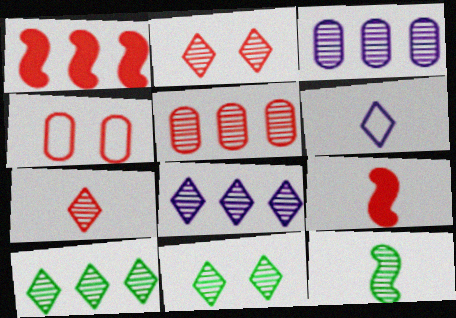[[1, 4, 7], 
[2, 3, 12], 
[7, 8, 11]]